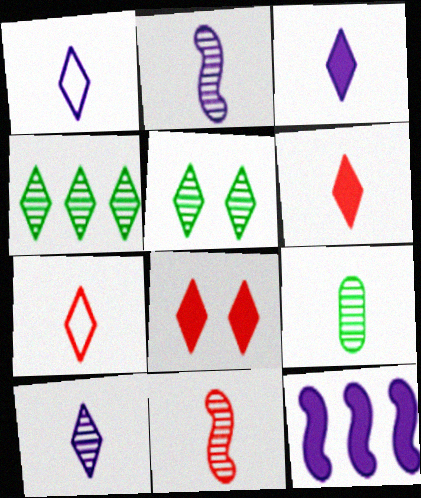[[1, 3, 10], 
[1, 4, 8], 
[9, 10, 11]]